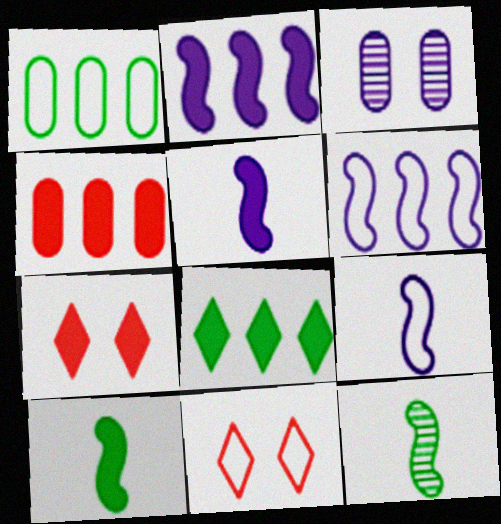[[1, 9, 11], 
[2, 4, 8]]